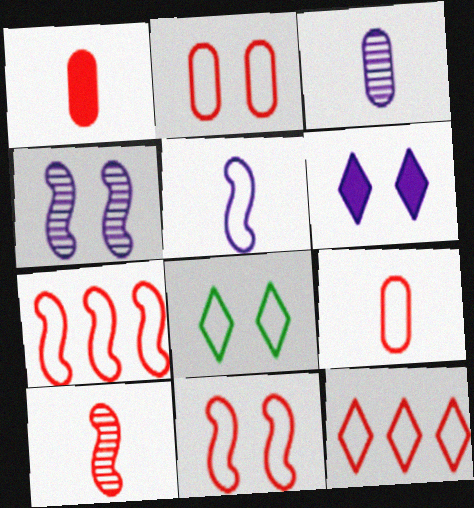[[9, 11, 12]]